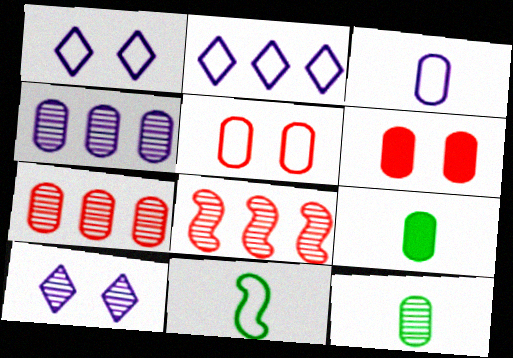[[1, 8, 9], 
[2, 5, 11], 
[4, 5, 9], 
[8, 10, 12]]